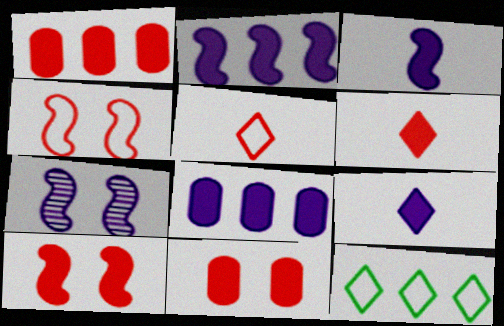[[1, 6, 10]]